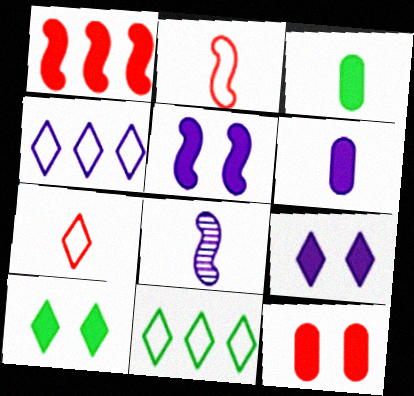[[1, 3, 9], 
[1, 6, 10], 
[3, 7, 8], 
[5, 10, 12], 
[8, 11, 12]]